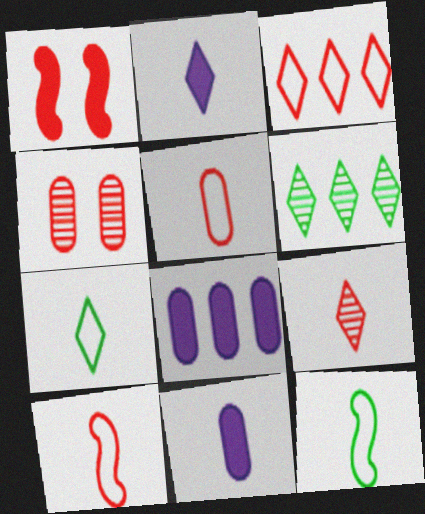[[2, 7, 9], 
[9, 11, 12]]